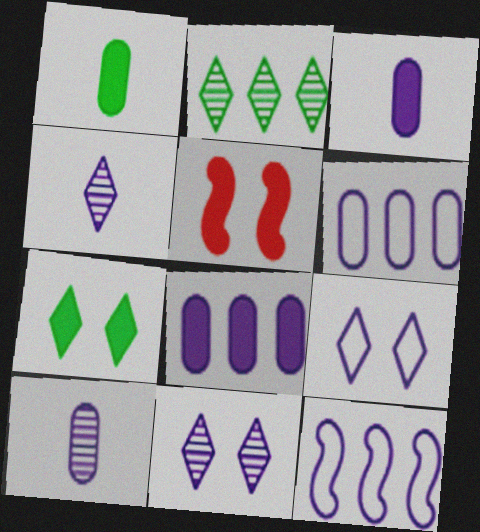[[3, 11, 12]]